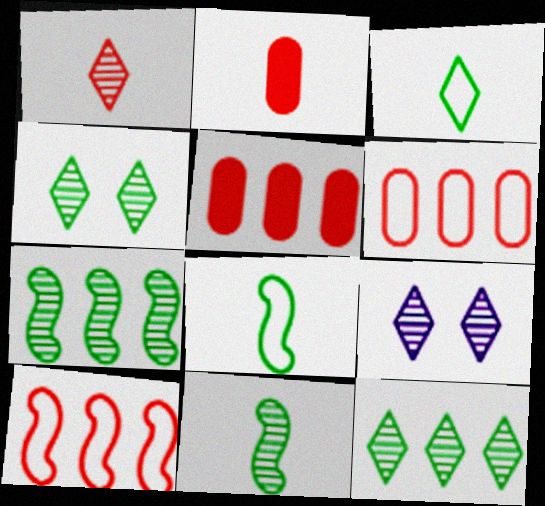[[1, 9, 12], 
[5, 8, 9]]